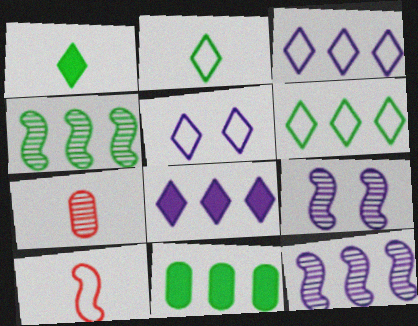[[4, 6, 11]]